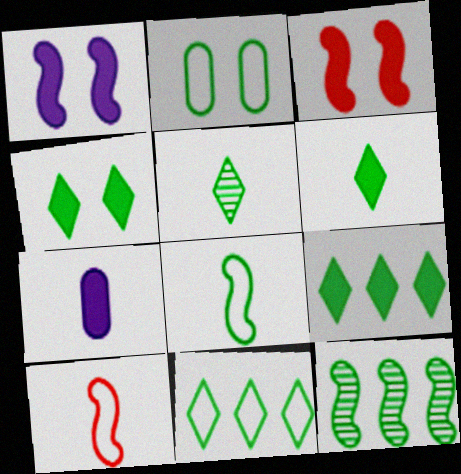[[1, 10, 12], 
[2, 6, 12], 
[2, 8, 11], 
[3, 7, 9], 
[4, 5, 11], 
[4, 6, 9], 
[5, 7, 10]]